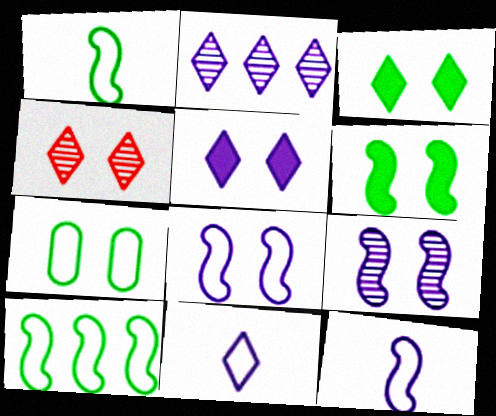[[2, 5, 11]]